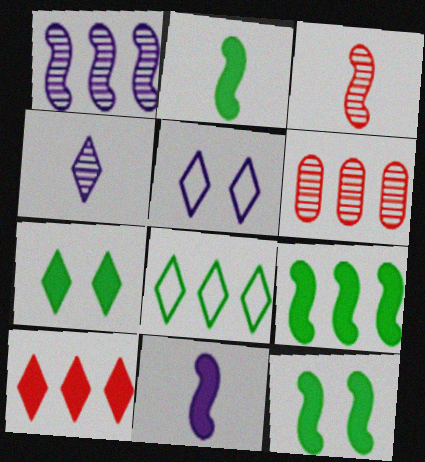[[2, 5, 6], 
[2, 9, 12]]